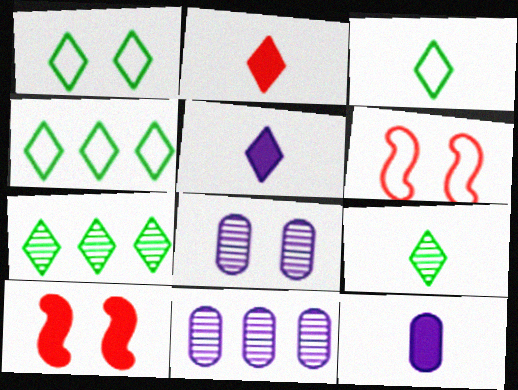[[1, 3, 4], 
[1, 8, 10], 
[3, 10, 11], 
[6, 7, 12]]